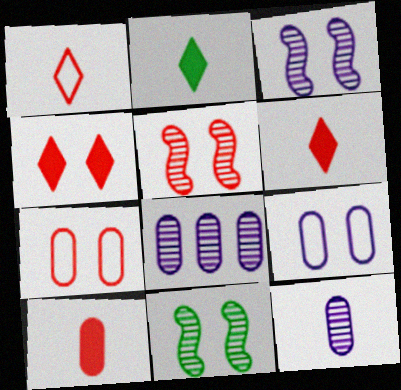[[3, 5, 11], 
[4, 5, 7], 
[4, 9, 11]]